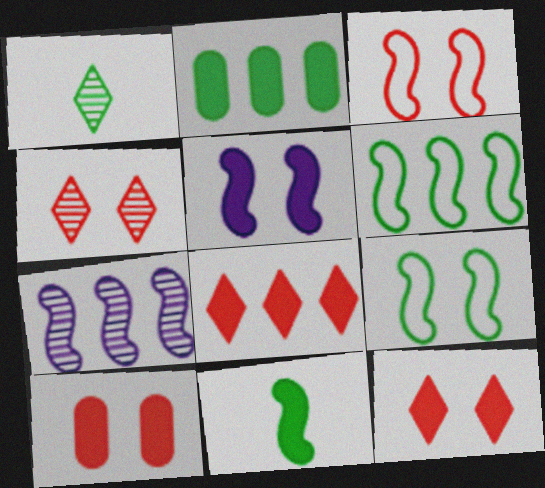[[1, 2, 9], 
[3, 4, 10], 
[3, 7, 11]]